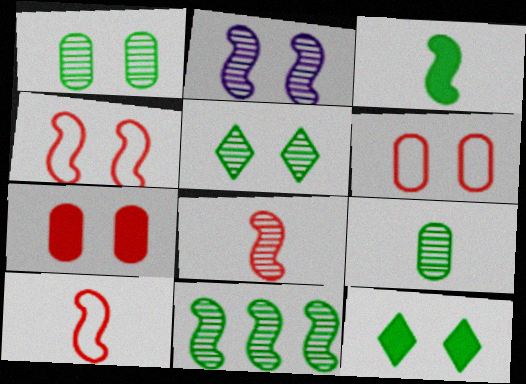[[2, 6, 12], 
[2, 8, 11], 
[5, 9, 11]]